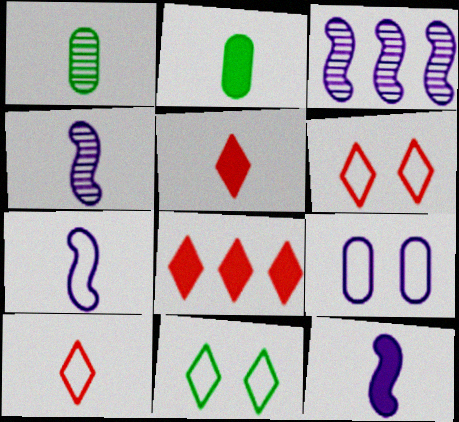[[1, 5, 7], 
[1, 10, 12], 
[2, 3, 6], 
[2, 4, 10], 
[2, 5, 12], 
[4, 7, 12]]